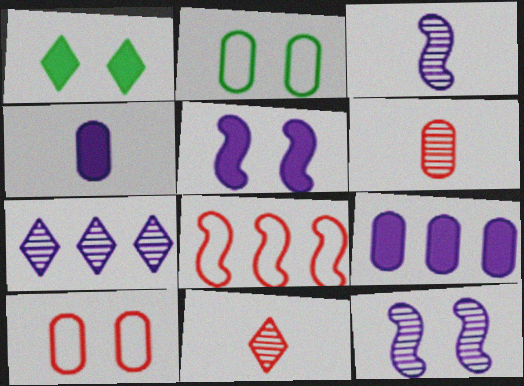[[1, 10, 12], 
[2, 6, 9]]